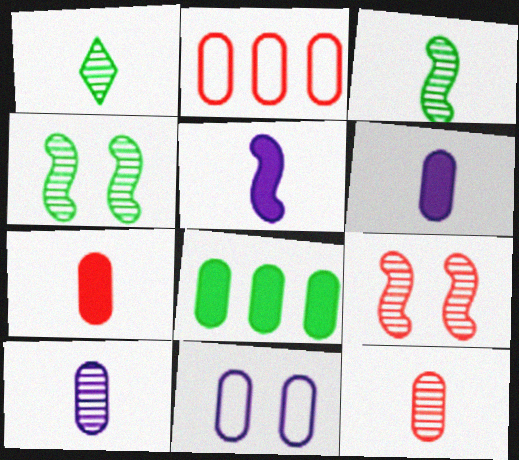[[8, 11, 12]]